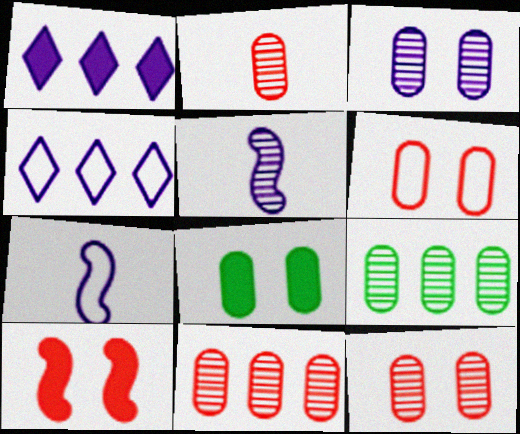[[1, 3, 7], 
[2, 3, 9], 
[2, 11, 12], 
[3, 6, 8]]